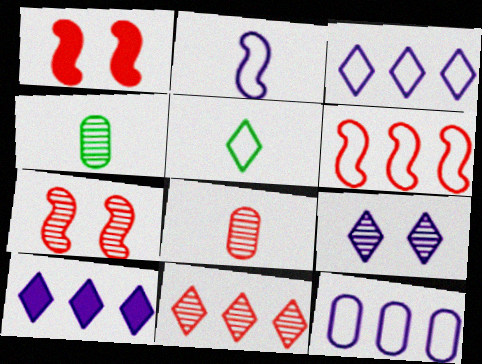[[1, 3, 4], 
[7, 8, 11]]